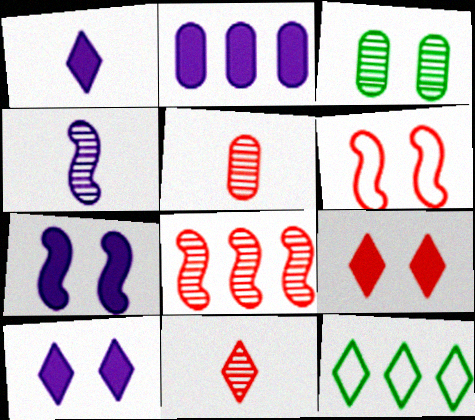[[1, 2, 7], 
[2, 8, 12], 
[3, 6, 10], 
[5, 7, 12], 
[10, 11, 12]]